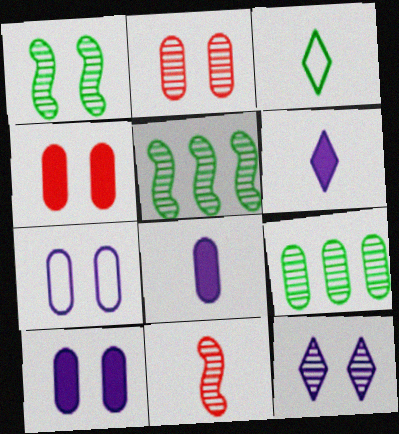[[1, 2, 12], 
[3, 8, 11], 
[9, 11, 12]]